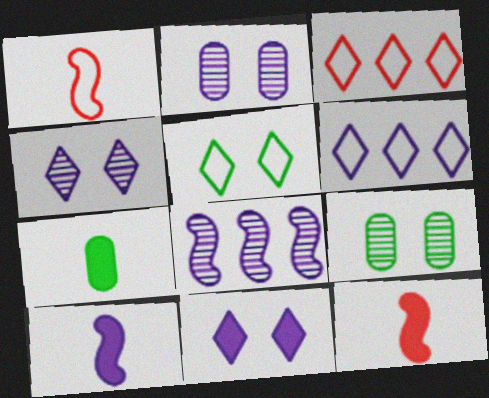[[2, 6, 10], 
[3, 9, 10], 
[6, 9, 12]]